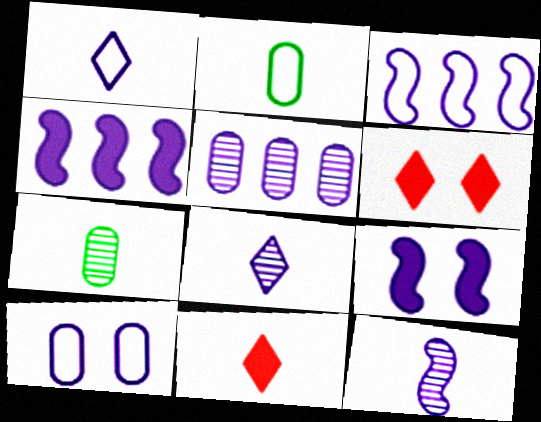[[1, 3, 10], 
[1, 5, 9], 
[2, 11, 12], 
[3, 6, 7], 
[3, 9, 12], 
[4, 8, 10]]